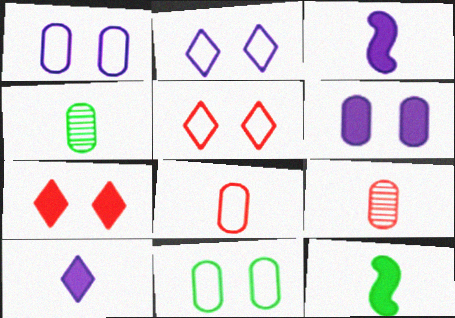[]